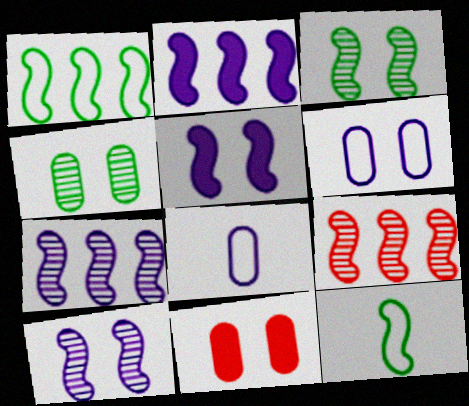[[1, 2, 9], 
[4, 6, 11], 
[5, 9, 12]]